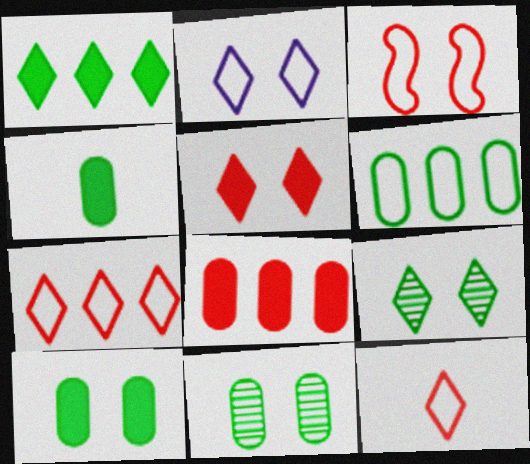[[2, 5, 9], 
[4, 6, 11]]